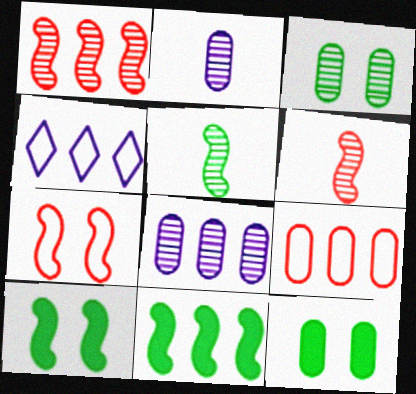[[2, 9, 12], 
[4, 6, 12]]